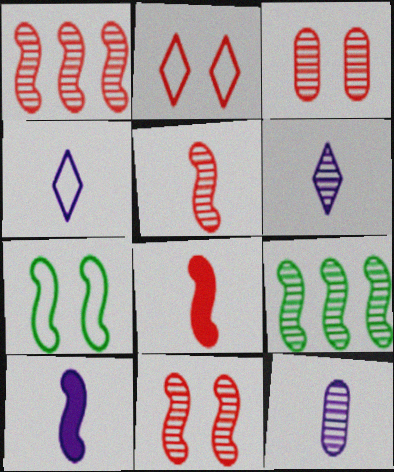[[1, 5, 11], 
[1, 7, 10], 
[3, 6, 9], 
[4, 10, 12]]